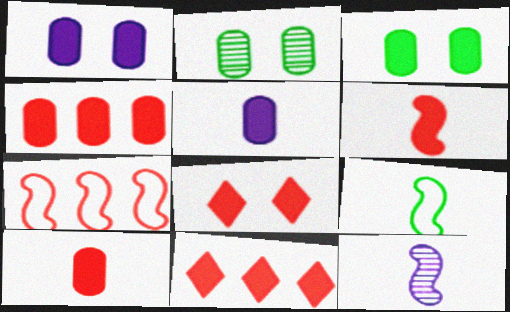[[3, 4, 5], 
[4, 6, 8], 
[6, 9, 12]]